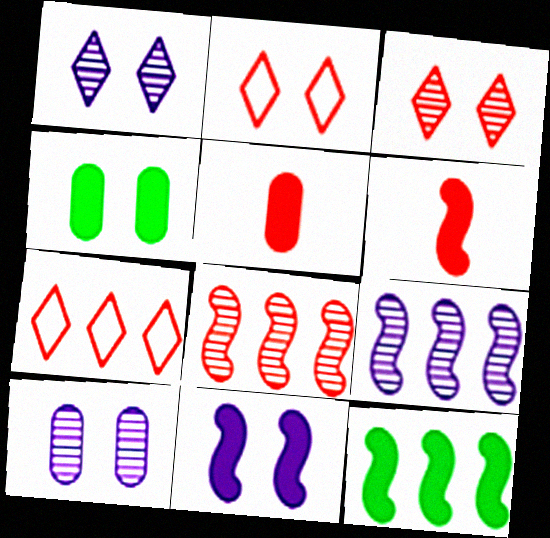[[2, 5, 8], 
[6, 11, 12]]